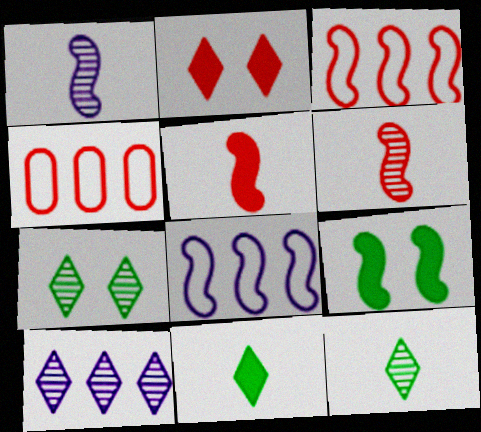[[1, 3, 9], 
[2, 4, 6], 
[6, 8, 9]]